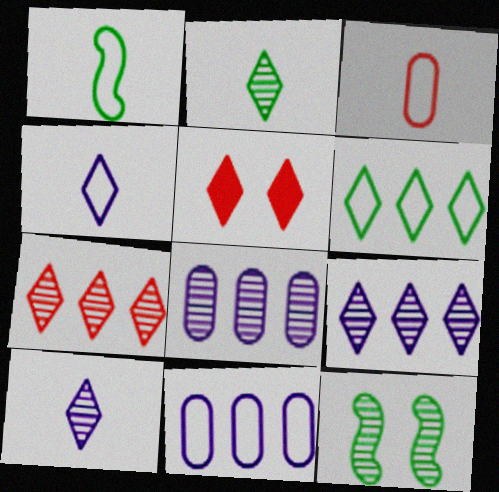[[1, 3, 4], 
[1, 5, 8], 
[5, 6, 10]]